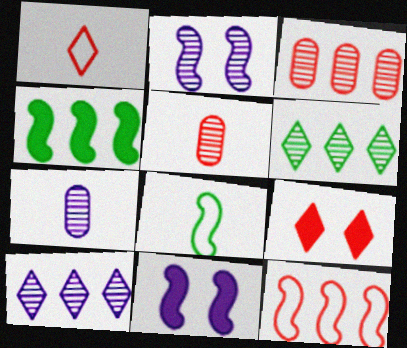[[2, 5, 6], 
[2, 7, 10], 
[5, 9, 12]]